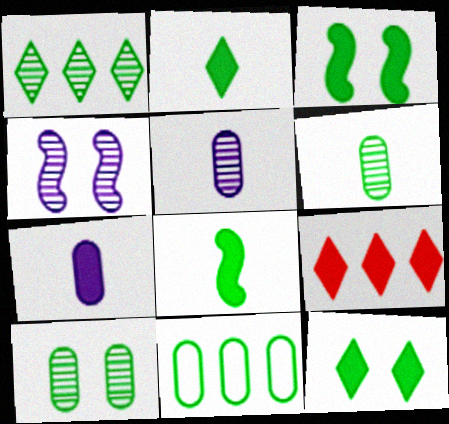[[3, 7, 9]]